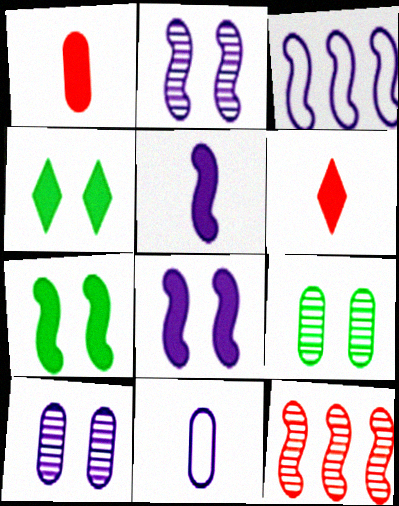[[2, 3, 5], 
[3, 6, 9], 
[4, 11, 12]]